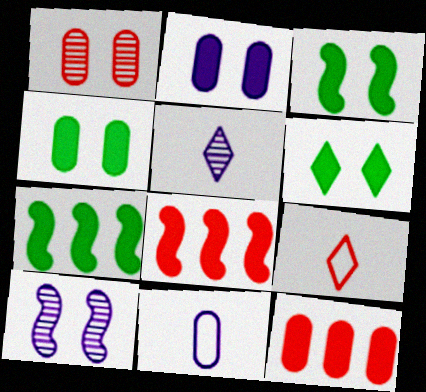[[1, 8, 9], 
[3, 4, 6]]